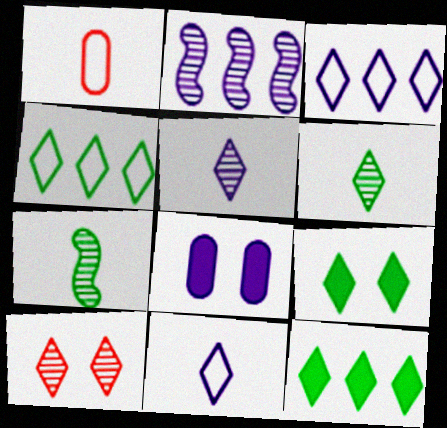[[1, 2, 9], 
[2, 8, 11], 
[4, 6, 9], 
[10, 11, 12]]